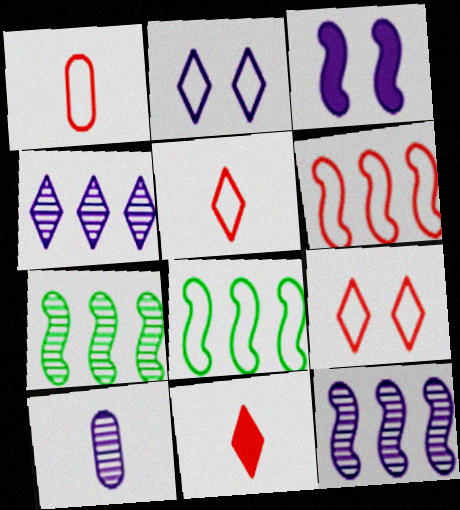[[1, 2, 8], 
[1, 6, 9]]